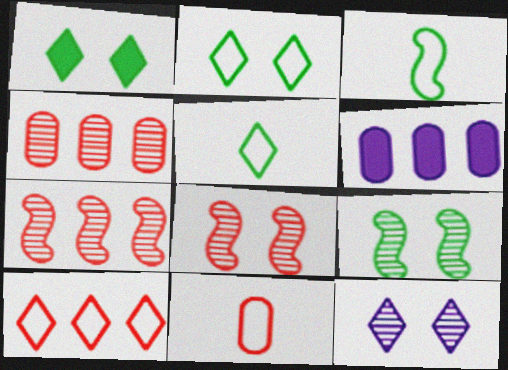[[5, 6, 8]]